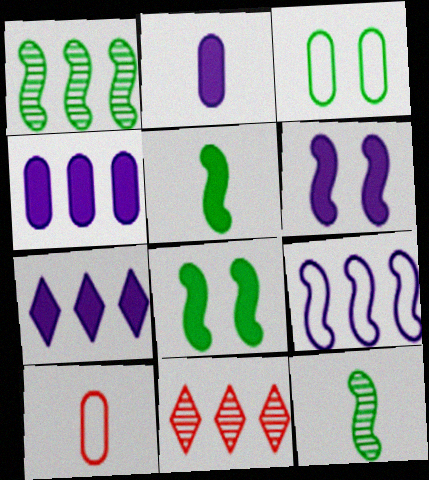[[2, 6, 7]]